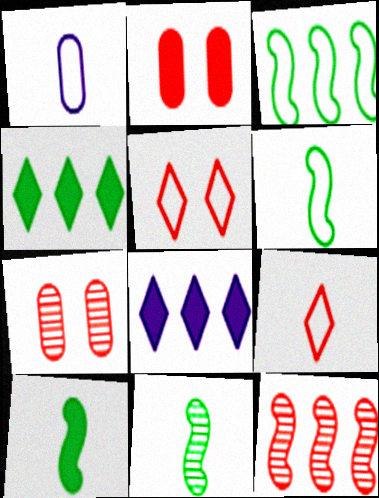[[1, 3, 5], 
[1, 6, 9], 
[2, 8, 10], 
[2, 9, 12], 
[6, 7, 8], 
[6, 10, 11]]